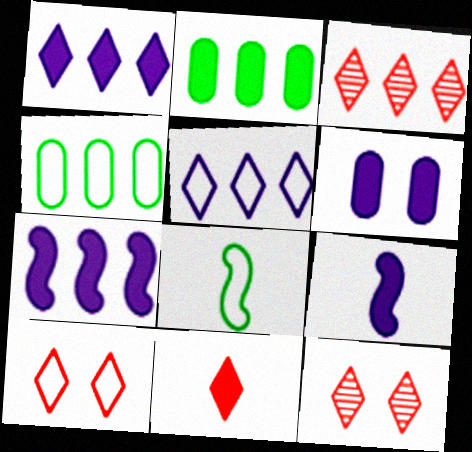[[1, 6, 9], 
[3, 4, 7], 
[3, 6, 8], 
[3, 10, 11], 
[4, 9, 12]]